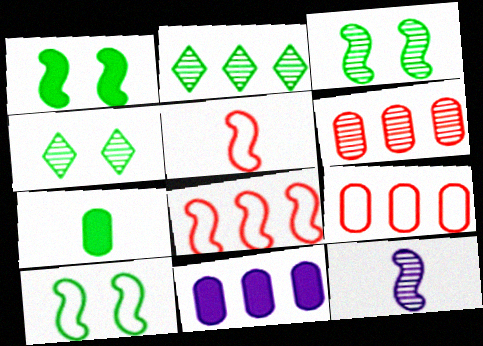[[1, 3, 10], 
[1, 8, 12], 
[2, 7, 10], 
[2, 8, 11], 
[4, 5, 11], 
[4, 6, 12]]